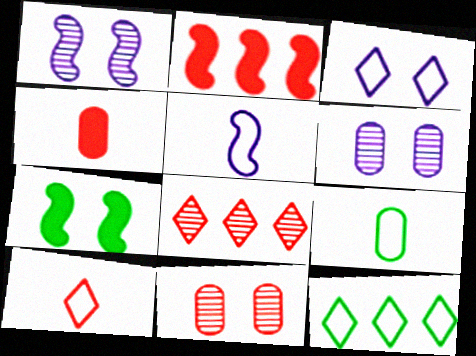[[1, 4, 12], 
[2, 10, 11], 
[3, 7, 11], 
[3, 10, 12], 
[5, 9, 10]]